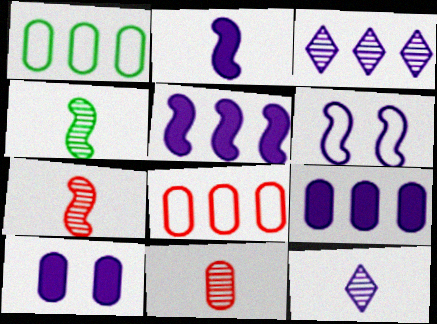[[1, 10, 11], 
[4, 11, 12], 
[6, 9, 12]]